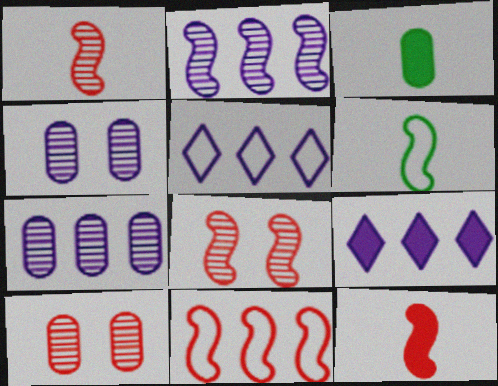[[3, 5, 8], 
[6, 9, 10], 
[8, 11, 12]]